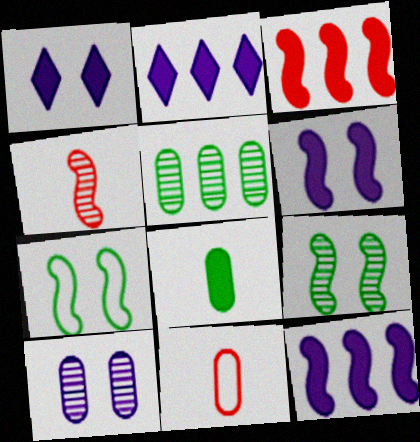[[1, 3, 8], 
[2, 9, 11], 
[4, 7, 12]]